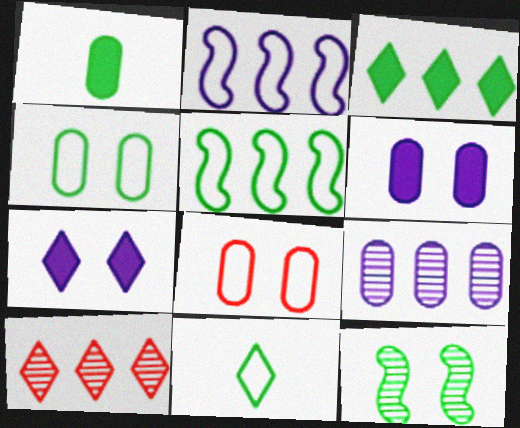[[1, 8, 9], 
[2, 8, 11], 
[4, 5, 11], 
[7, 8, 12], 
[7, 10, 11]]